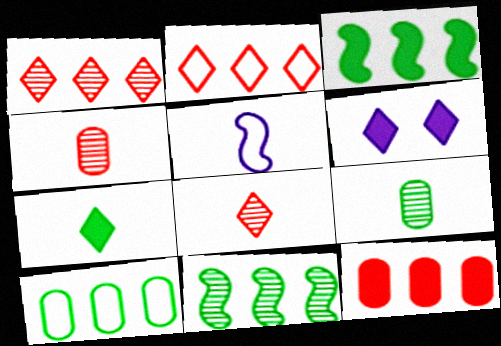[[4, 5, 7]]